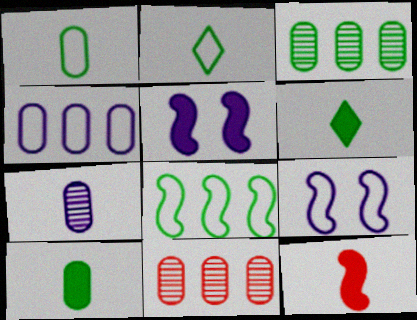[[2, 5, 11], 
[2, 7, 12], 
[6, 9, 11]]